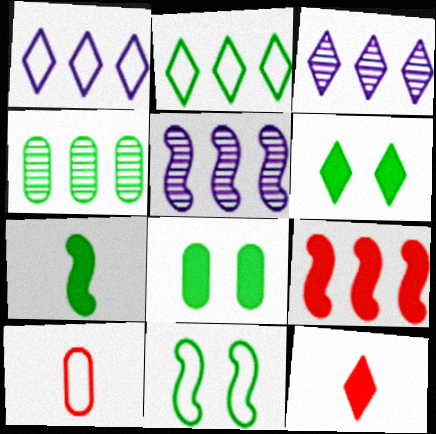[[1, 4, 9], 
[1, 10, 11], 
[5, 6, 10]]